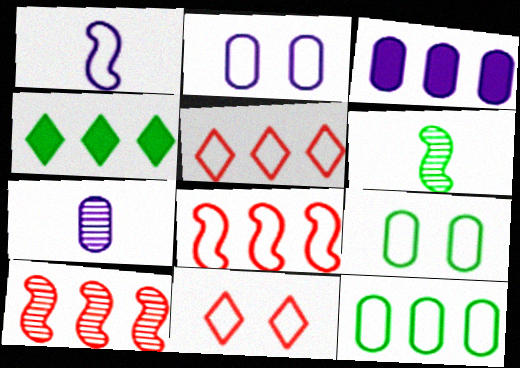[[1, 5, 9], 
[1, 11, 12], 
[2, 3, 7], 
[3, 6, 11], 
[4, 6, 9]]